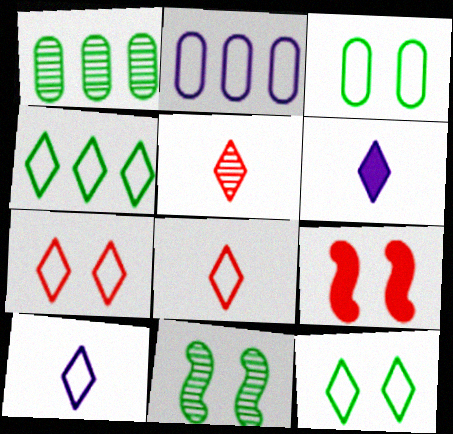[[1, 9, 10], 
[4, 7, 10]]